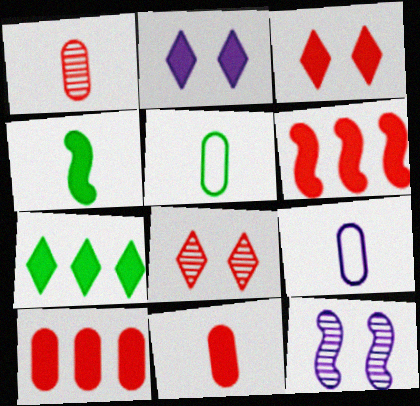[[2, 4, 10], 
[3, 6, 11]]